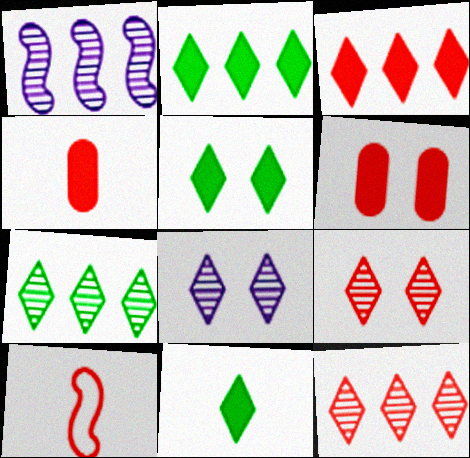[[2, 5, 11], 
[6, 10, 12]]